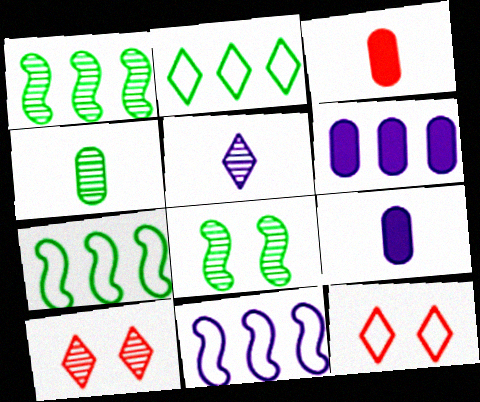[[1, 9, 12], 
[7, 9, 10]]